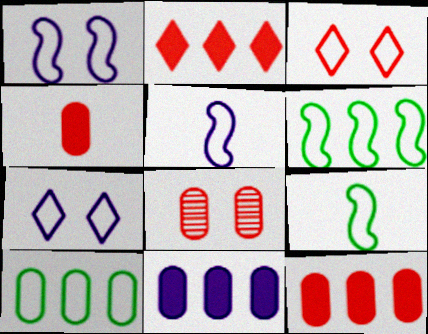[[3, 5, 10]]